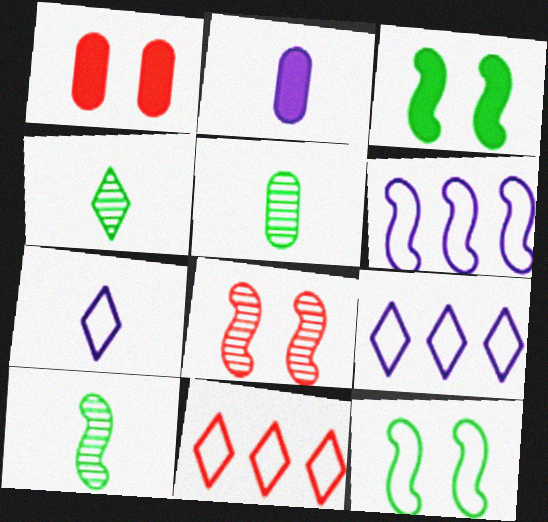[[1, 4, 6], 
[1, 9, 10], 
[4, 5, 10]]